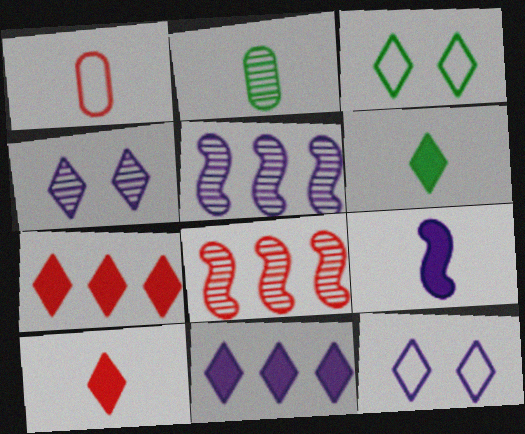[[2, 4, 8]]